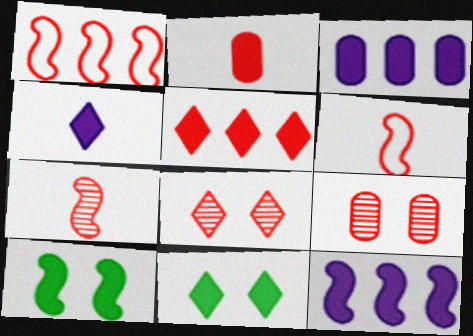[[1, 2, 8], 
[2, 11, 12], 
[4, 5, 11], 
[5, 6, 9]]